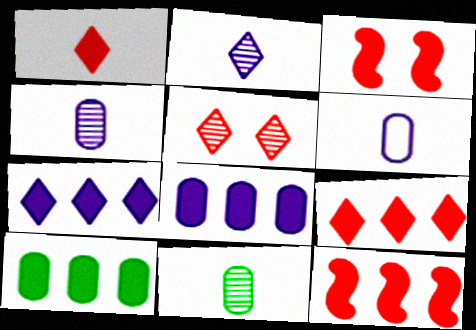[[7, 10, 12]]